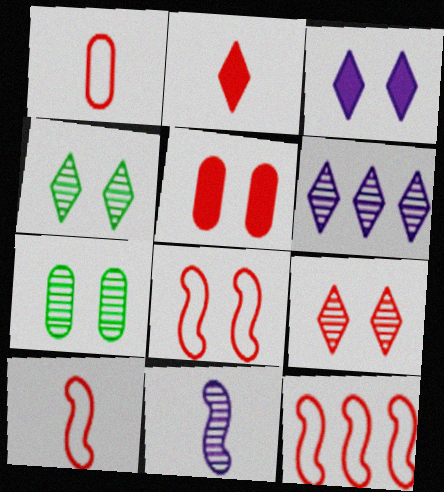[[3, 7, 8], 
[5, 8, 9], 
[8, 10, 12]]